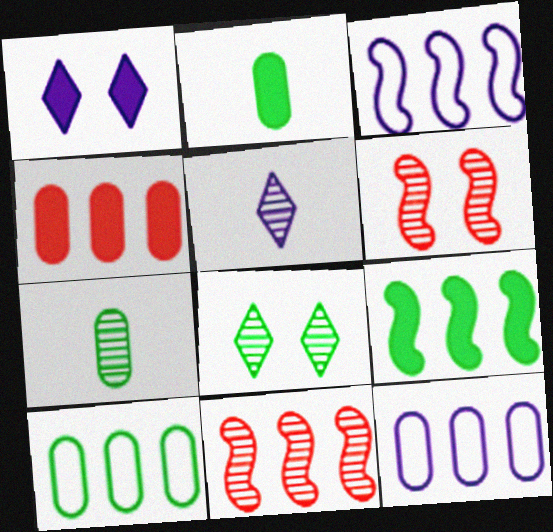[[3, 9, 11]]